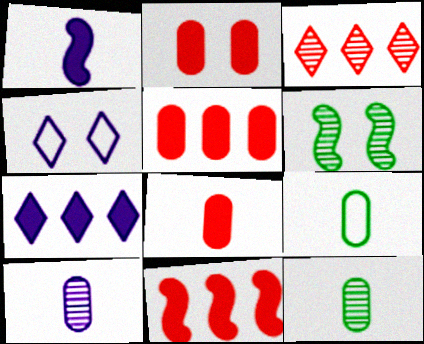[[2, 4, 6], 
[2, 5, 8], 
[3, 6, 10], 
[4, 11, 12], 
[8, 9, 10]]